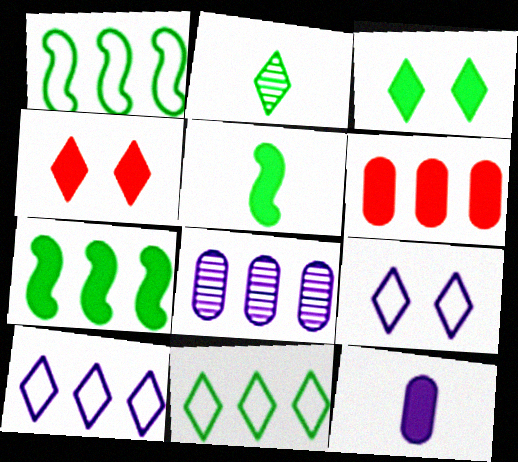[[2, 3, 11], 
[2, 4, 10], 
[4, 7, 12]]